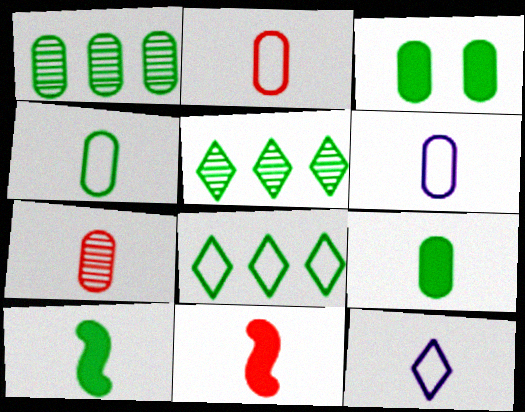[[1, 3, 4], 
[2, 4, 6], 
[6, 7, 9], 
[7, 10, 12]]